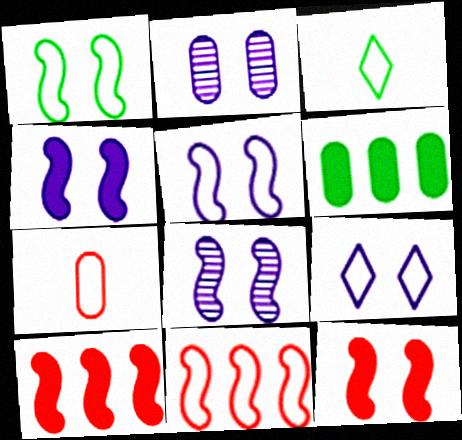[[1, 8, 12], 
[2, 3, 10], 
[2, 4, 9], 
[2, 6, 7], 
[4, 5, 8]]